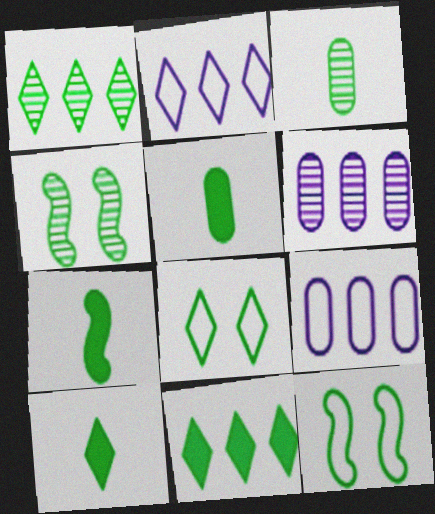[[1, 3, 4], 
[1, 5, 12], 
[1, 8, 10], 
[3, 11, 12], 
[5, 7, 10]]